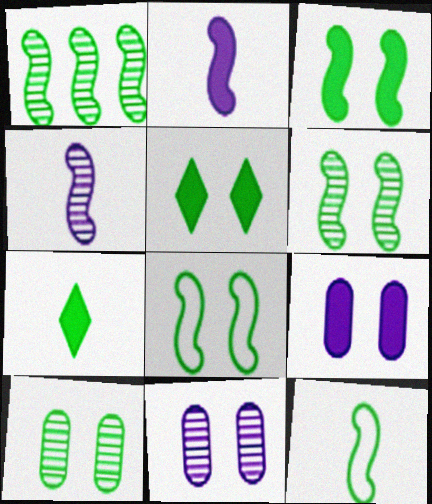[[1, 3, 12], 
[3, 6, 8], 
[5, 8, 10]]